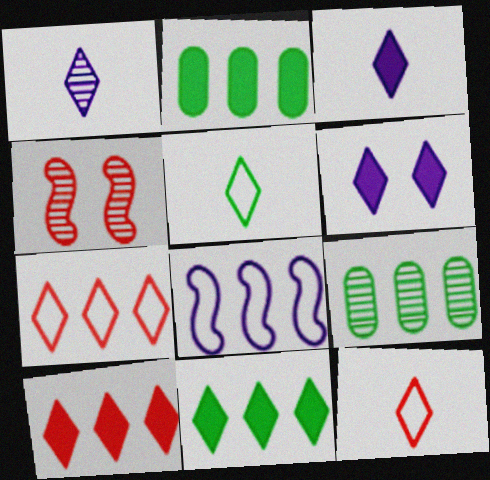[[1, 4, 9], 
[8, 9, 10]]